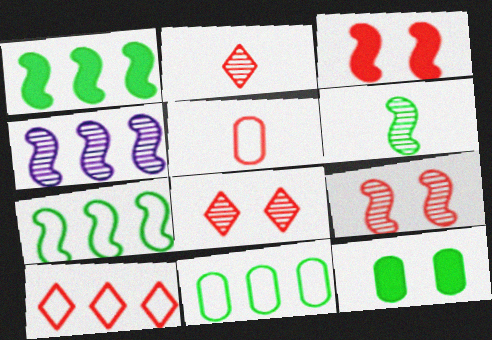[[4, 6, 9]]